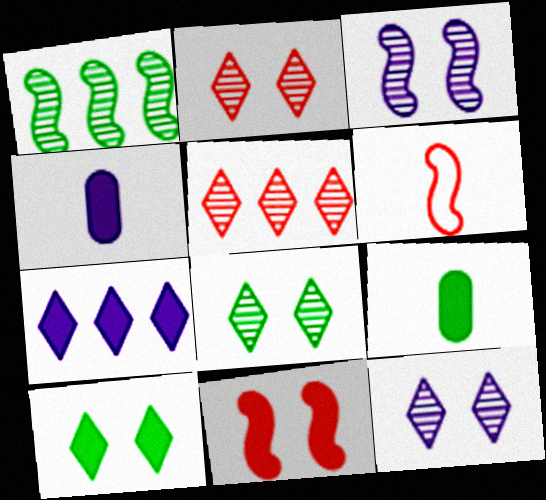[[2, 8, 12], 
[7, 9, 11]]